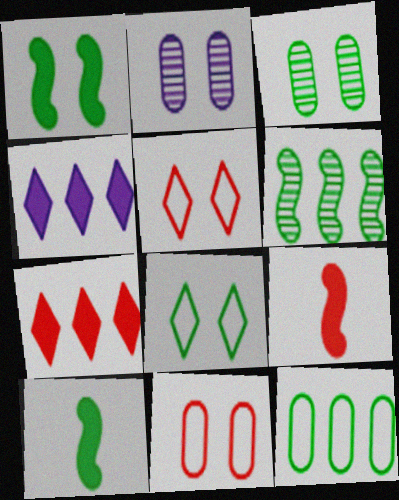[[1, 2, 5], 
[1, 3, 8]]